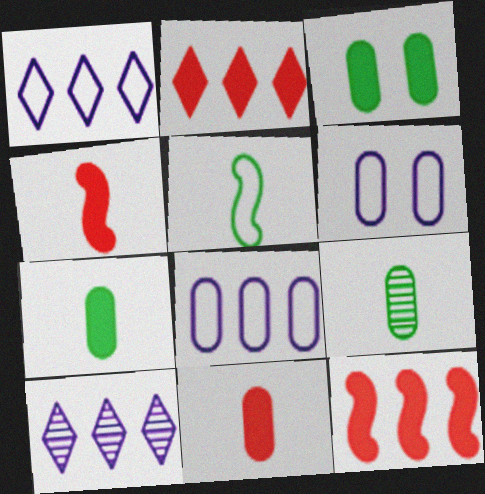[]